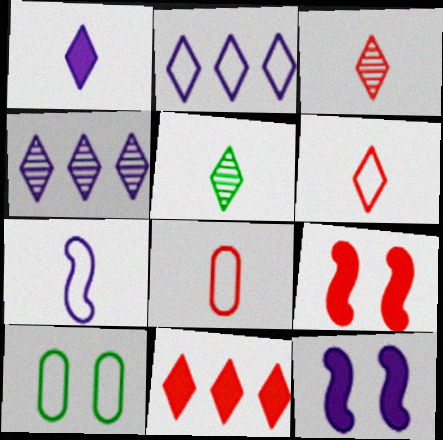[[1, 5, 6]]